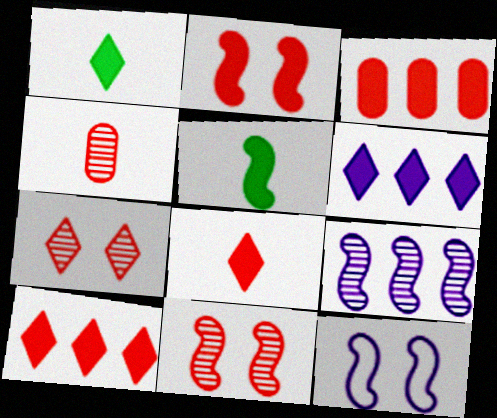[[2, 3, 8]]